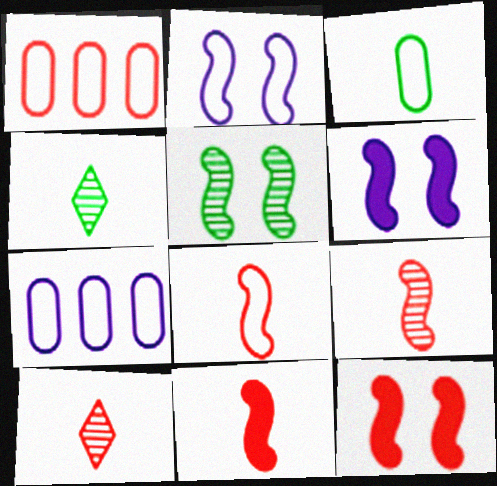[[1, 4, 6], 
[1, 10, 12], 
[2, 5, 12], 
[4, 7, 12], 
[8, 9, 11]]